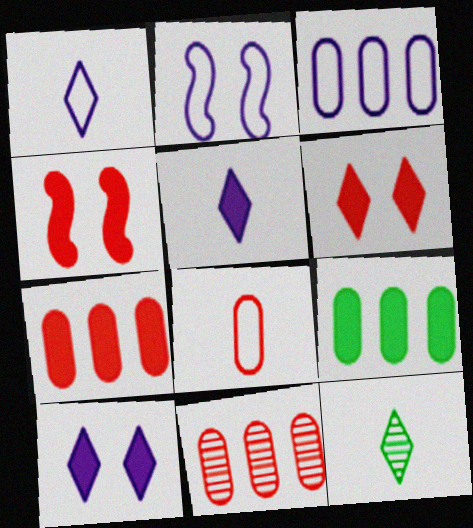[[1, 2, 3], 
[2, 7, 12], 
[3, 4, 12], 
[3, 9, 11], 
[4, 5, 9]]